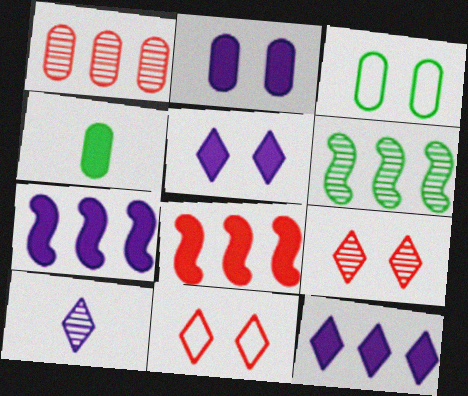[[3, 8, 10], 
[4, 5, 8]]